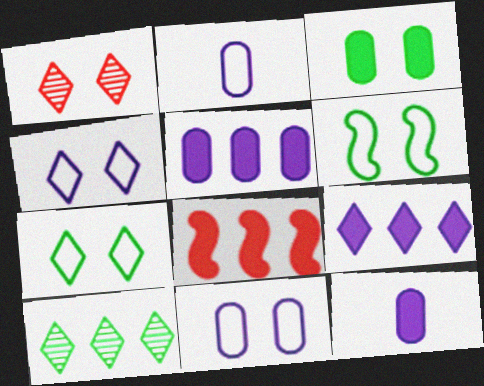[]